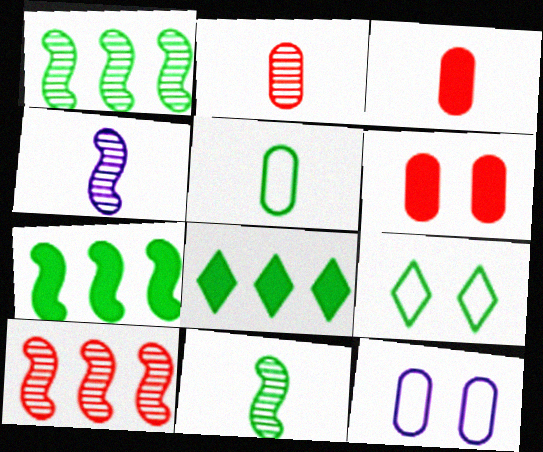[]